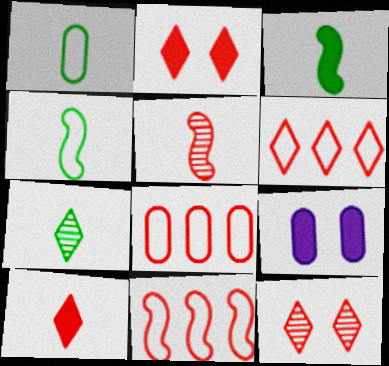[[1, 3, 7], 
[2, 5, 8], 
[6, 8, 11], 
[6, 10, 12], 
[7, 9, 11]]